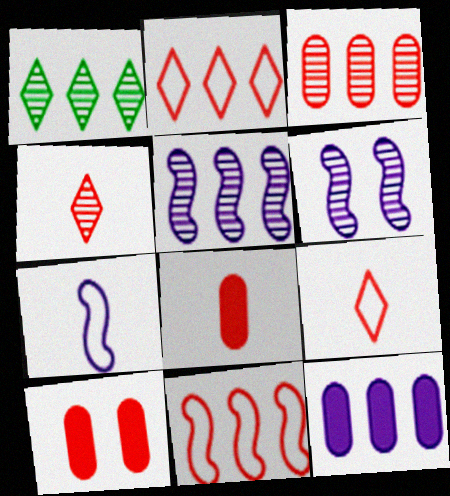[[1, 3, 5], 
[1, 7, 10], 
[1, 11, 12], 
[4, 10, 11]]